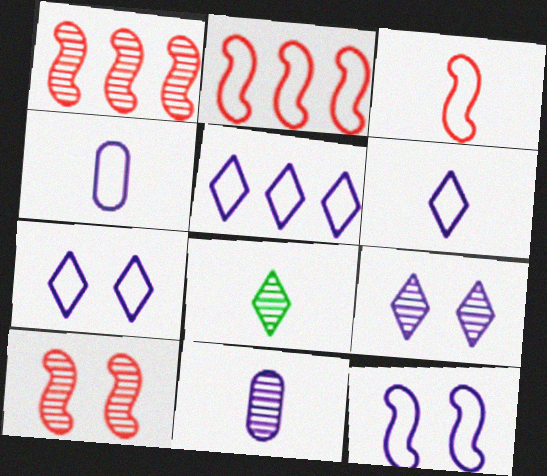[[4, 5, 12], 
[5, 6, 7]]